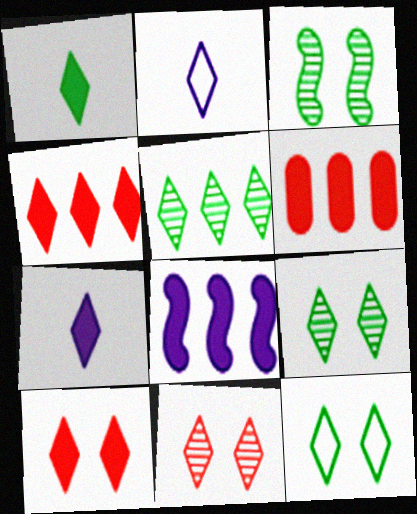[[1, 5, 12], 
[2, 3, 6], 
[2, 4, 9], 
[2, 5, 10]]